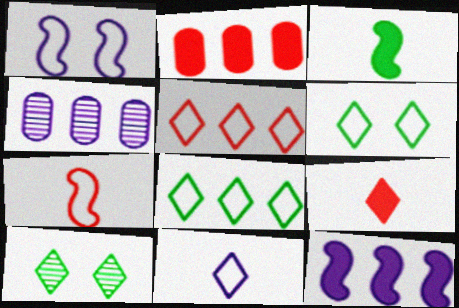[[5, 6, 11]]